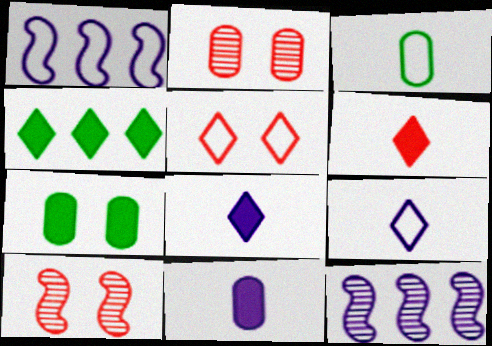[[1, 3, 5]]